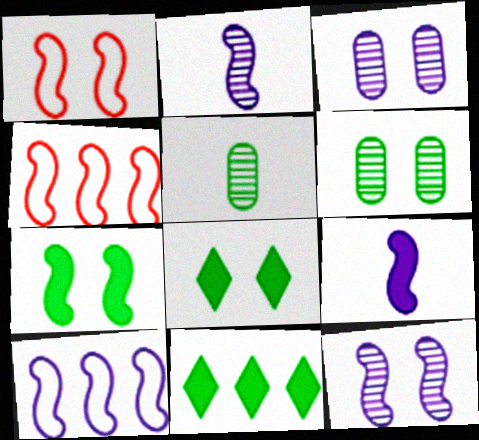[[1, 3, 8], 
[1, 7, 12], 
[2, 4, 7], 
[9, 10, 12]]